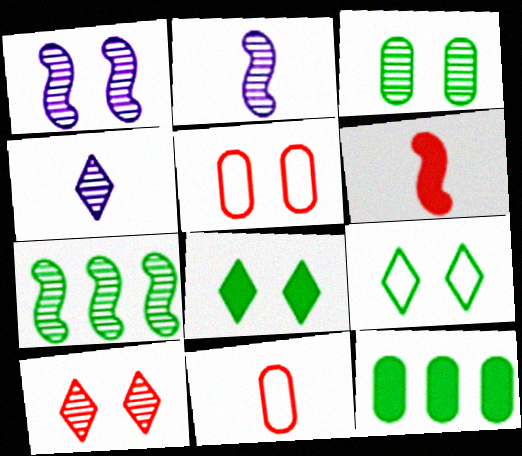[[1, 3, 10], 
[1, 5, 8]]